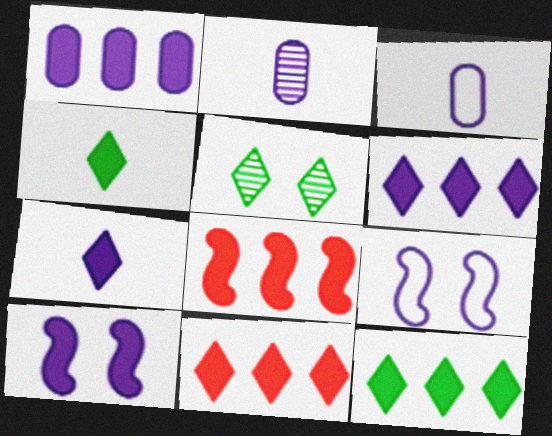[[1, 7, 10], 
[1, 8, 12], 
[2, 6, 9], 
[3, 5, 8], 
[6, 11, 12]]